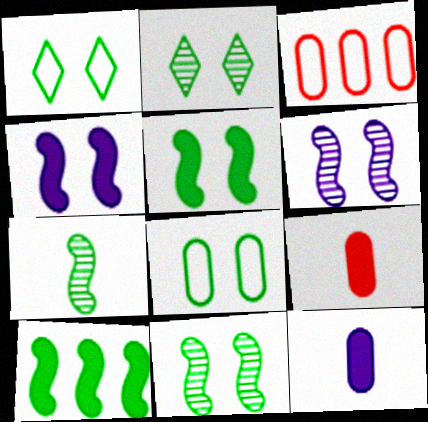[[2, 5, 8]]